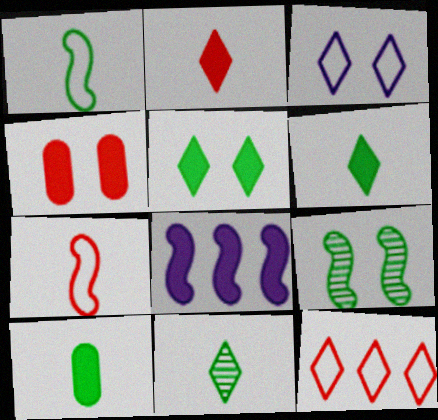[[1, 10, 11], 
[3, 4, 9], 
[4, 6, 8], 
[7, 8, 9]]